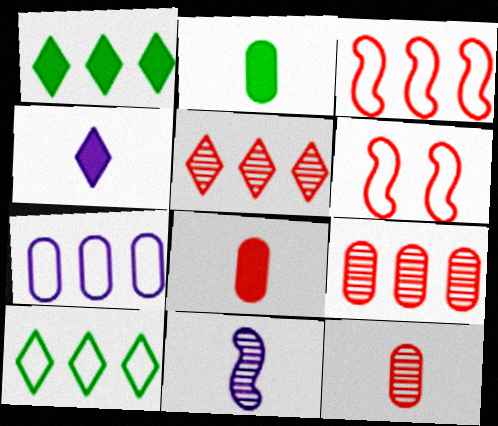[[3, 7, 10], 
[5, 6, 8]]